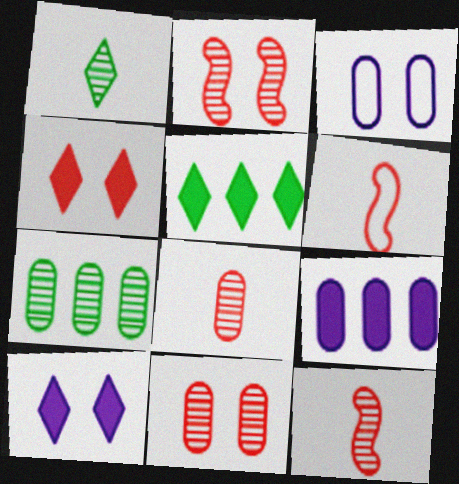[[3, 5, 12], 
[6, 7, 10]]